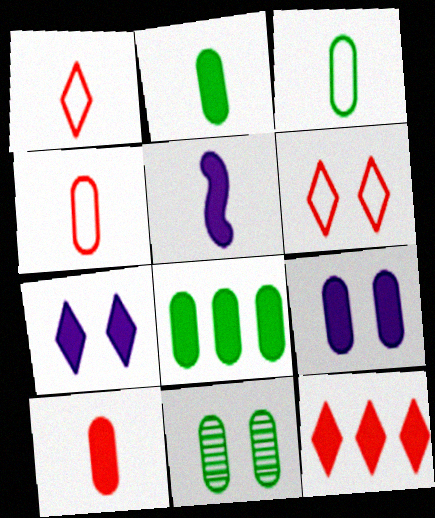[[3, 8, 11], 
[8, 9, 10]]